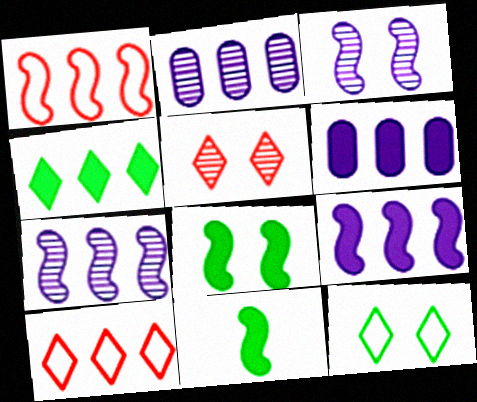[[1, 2, 4], 
[1, 3, 11]]